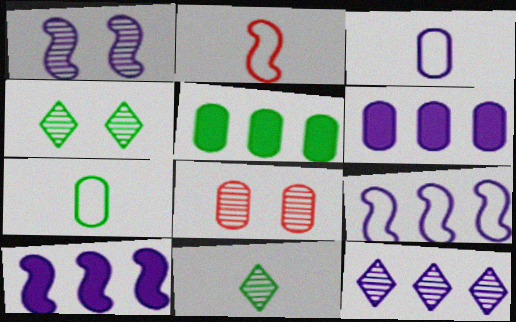[[1, 4, 8], 
[2, 4, 6], 
[3, 5, 8], 
[6, 7, 8], 
[6, 9, 12]]